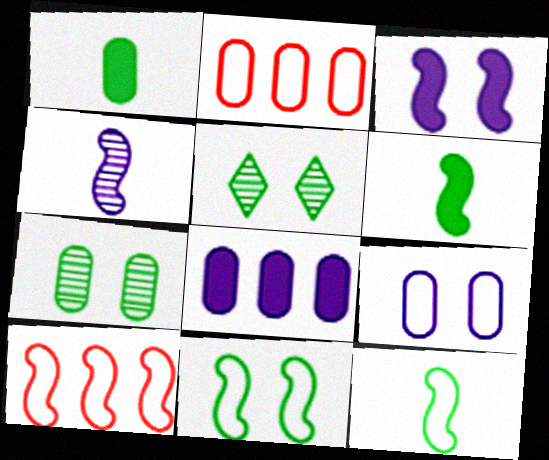[]